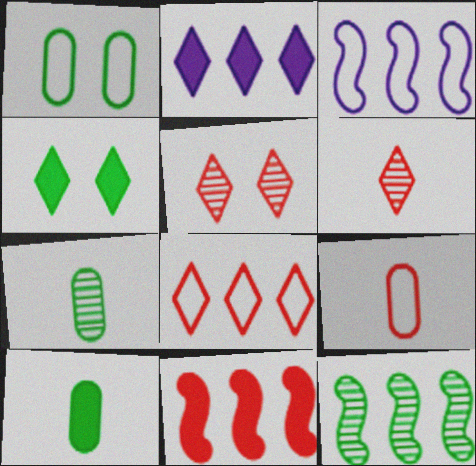[[3, 5, 10], 
[3, 11, 12], 
[5, 9, 11]]